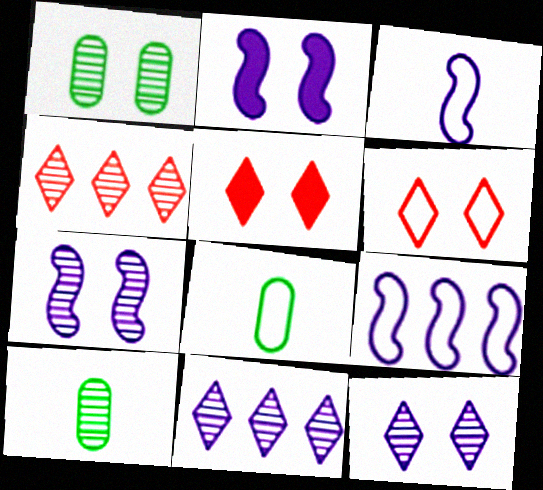[[1, 2, 6], 
[2, 4, 8], 
[4, 7, 10], 
[5, 9, 10], 
[6, 8, 9]]